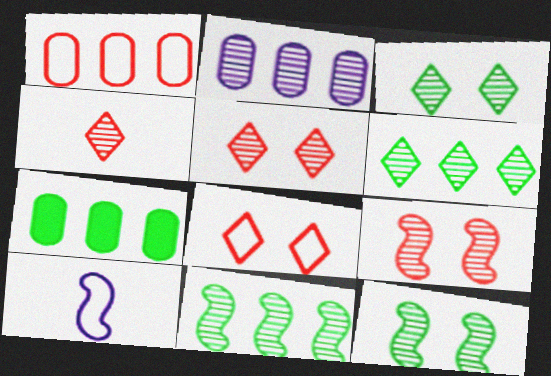[[1, 2, 7], 
[2, 4, 12], 
[5, 7, 10]]